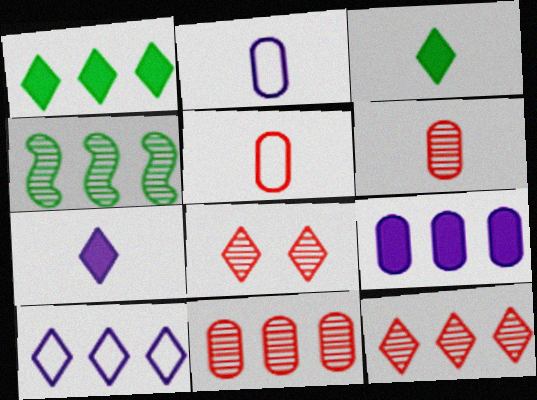[[1, 10, 12], 
[3, 8, 10]]